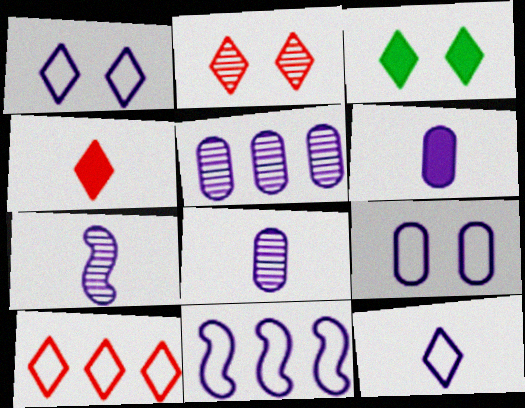[[1, 2, 3], 
[2, 4, 10], 
[5, 6, 9], 
[6, 7, 12], 
[9, 11, 12]]